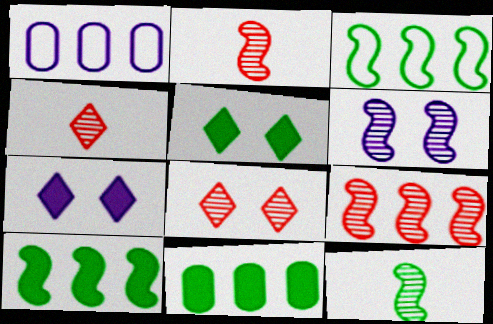[[1, 2, 5], 
[6, 9, 12]]